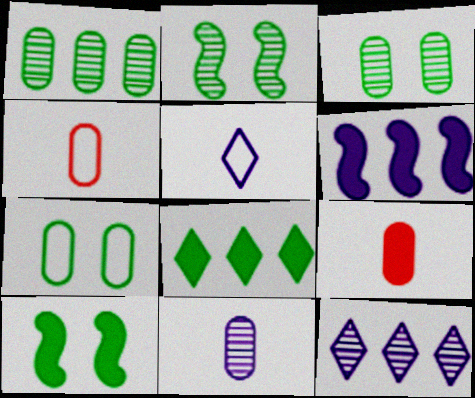[[4, 10, 12]]